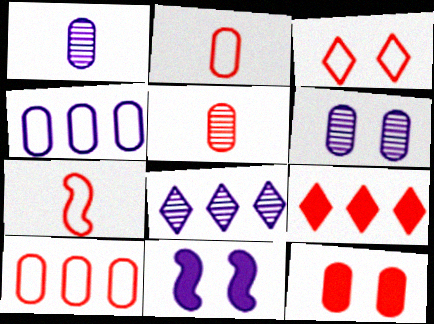[[3, 7, 10], 
[5, 10, 12]]